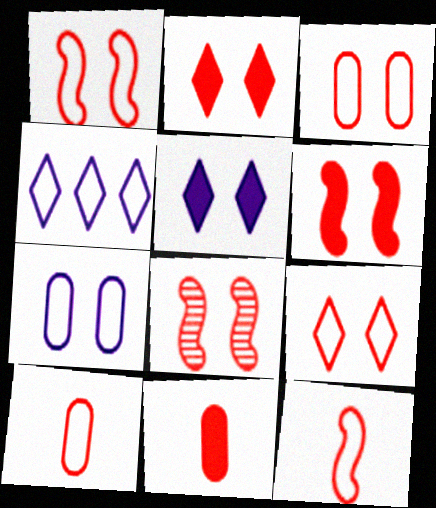[[1, 3, 9], 
[1, 6, 8], 
[2, 3, 8]]